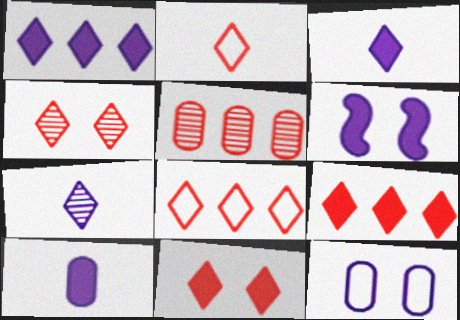[[1, 6, 10], 
[2, 4, 9]]